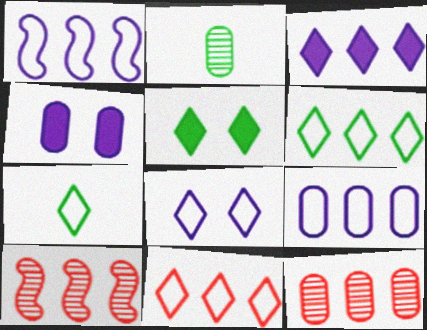[[4, 7, 10], 
[7, 8, 11]]